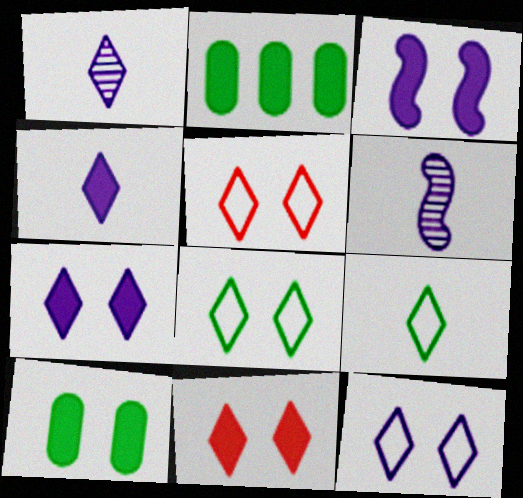[[2, 5, 6], 
[3, 10, 11], 
[5, 8, 12]]